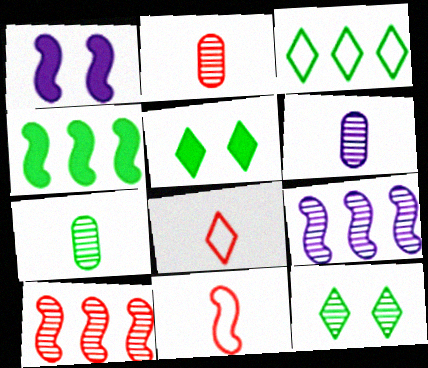[[1, 2, 3], 
[2, 6, 7], 
[2, 9, 12], 
[6, 10, 12]]